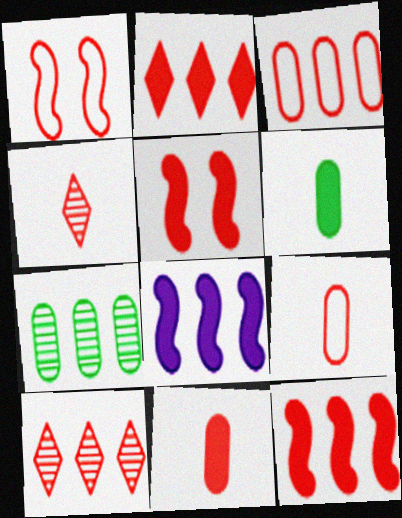[[1, 10, 11], 
[2, 5, 11], 
[3, 4, 5], 
[3, 10, 12], 
[5, 9, 10]]